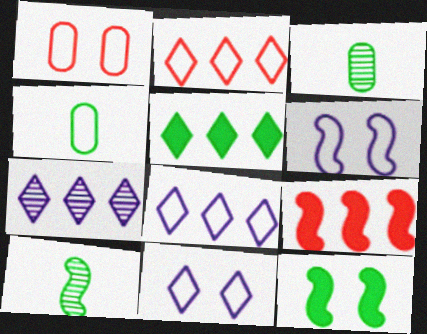[[2, 4, 6], 
[2, 5, 7], 
[3, 9, 11], 
[6, 9, 10]]